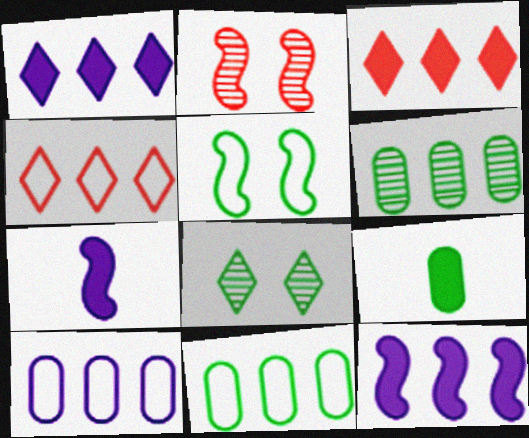[[4, 6, 12]]